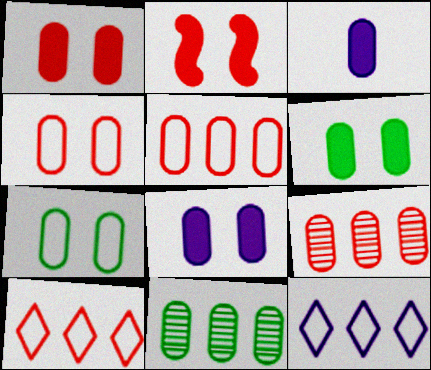[[1, 6, 8], 
[3, 4, 11], 
[3, 7, 9]]